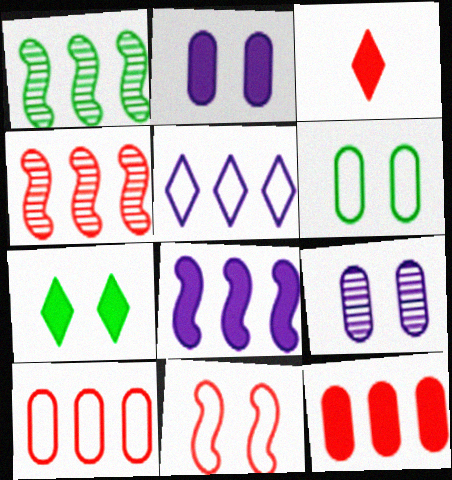[[1, 5, 12], 
[7, 9, 11]]